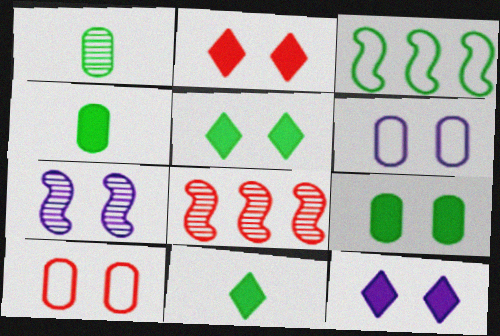[[1, 3, 5], 
[2, 5, 12], 
[5, 7, 10], 
[6, 7, 12], 
[6, 8, 11]]